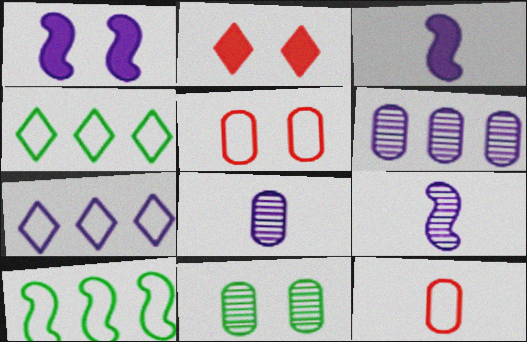[[1, 7, 8], 
[2, 8, 10]]